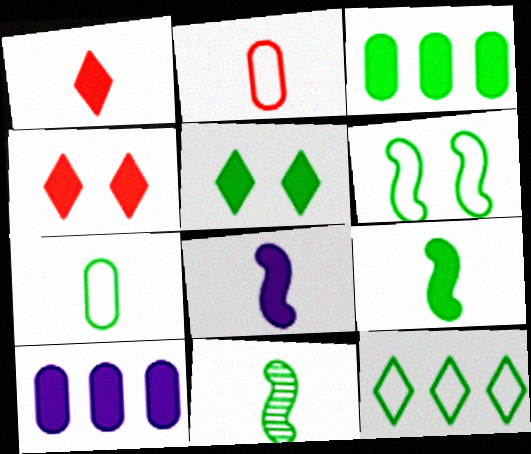[[3, 4, 8], 
[3, 5, 9], 
[4, 9, 10], 
[6, 7, 12]]